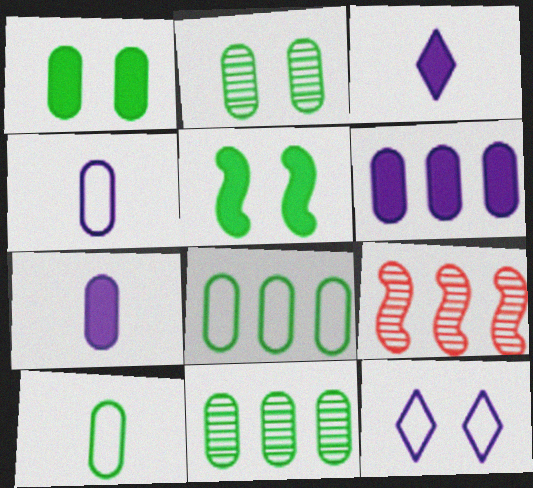[[1, 10, 11]]